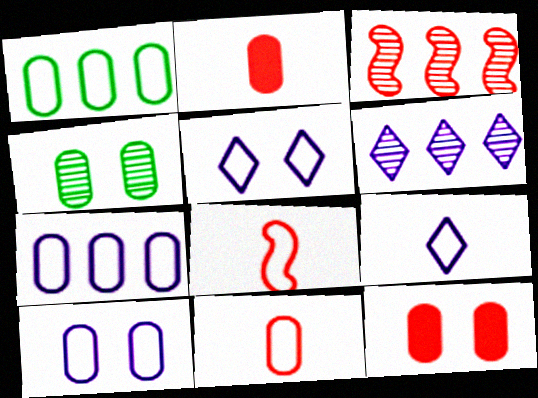[[1, 5, 8], 
[1, 10, 11], 
[2, 4, 7], 
[4, 10, 12]]